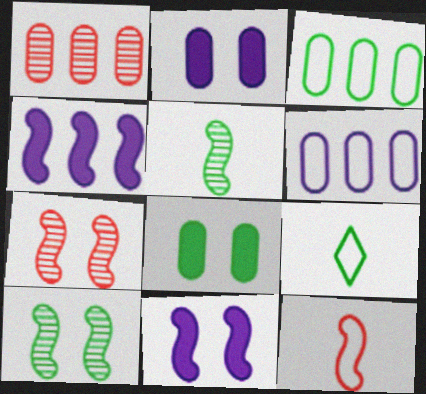[[1, 9, 11], 
[4, 10, 12]]